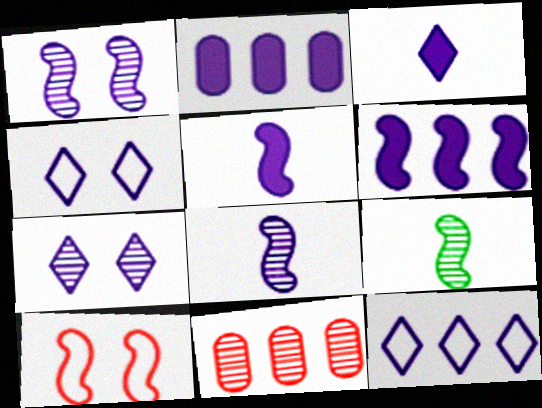[[2, 4, 8], 
[3, 7, 12], 
[6, 9, 10], 
[7, 9, 11]]